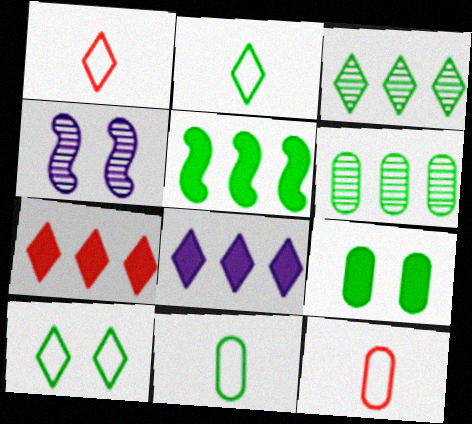[[4, 7, 11], 
[6, 9, 11]]